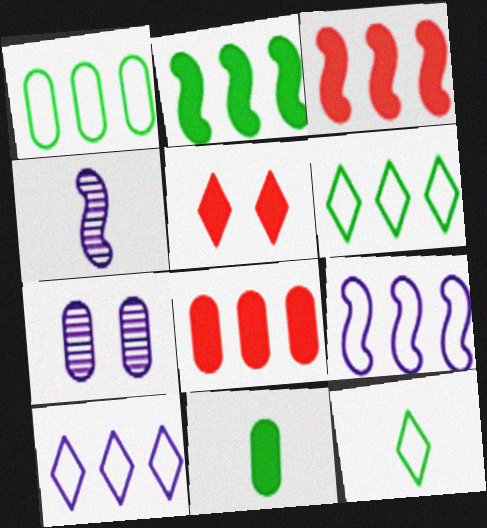[[1, 4, 5], 
[3, 7, 12]]